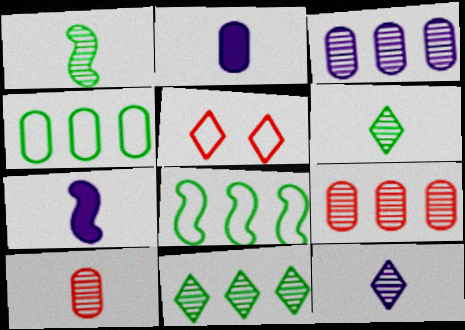[[1, 10, 12]]